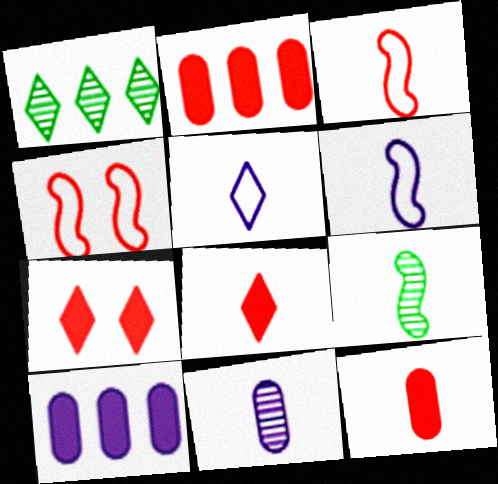[[1, 5, 7], 
[5, 9, 12]]